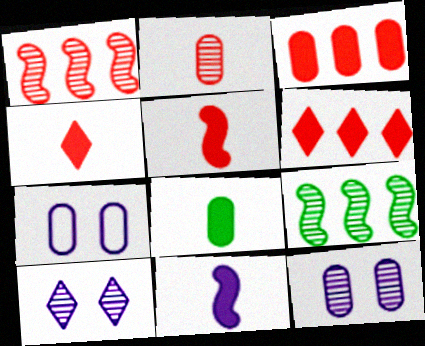[[2, 9, 10], 
[4, 7, 9], 
[4, 8, 11]]